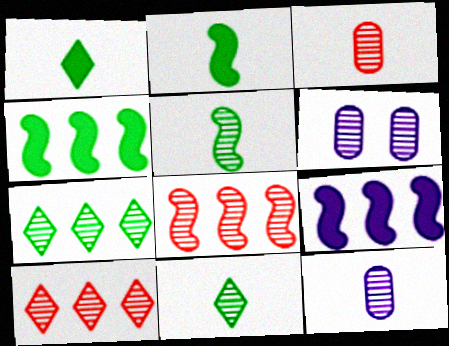[[5, 6, 10], 
[6, 8, 11]]